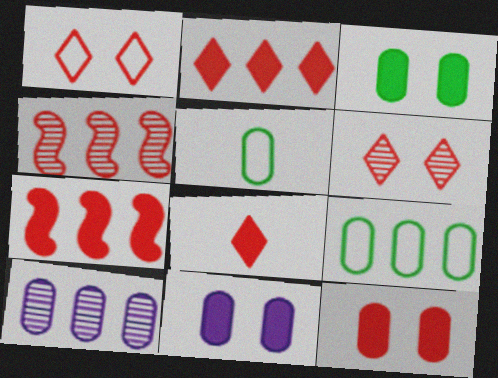[[3, 11, 12], 
[5, 10, 12], 
[7, 8, 12]]